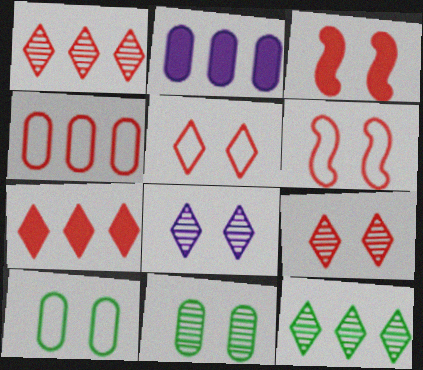[[3, 8, 10]]